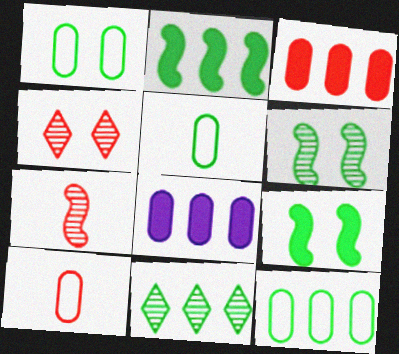[[1, 5, 12], 
[2, 11, 12], 
[5, 9, 11]]